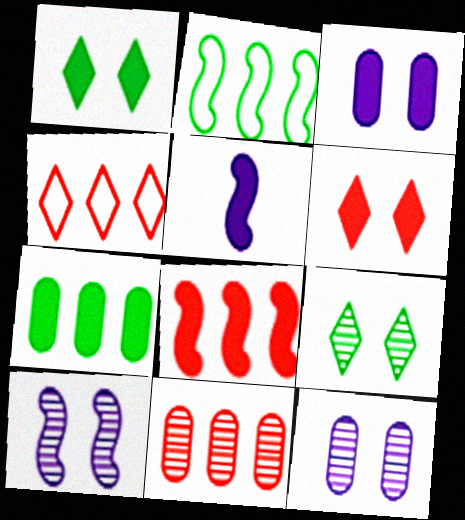[[4, 8, 11], 
[5, 6, 7]]